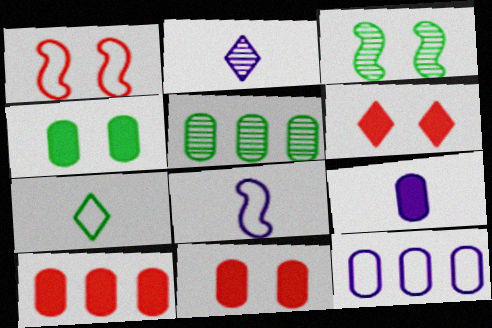[[1, 7, 12], 
[2, 8, 9], 
[4, 9, 10], 
[5, 6, 8], 
[5, 10, 12]]